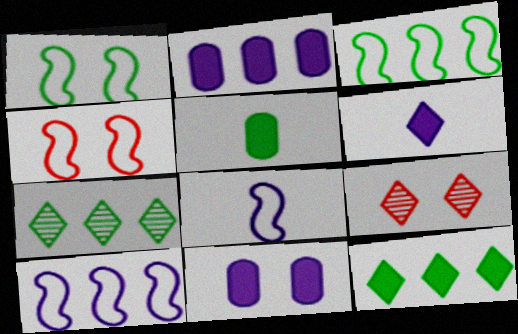[[1, 5, 7], 
[1, 9, 11], 
[3, 4, 8], 
[5, 9, 10]]